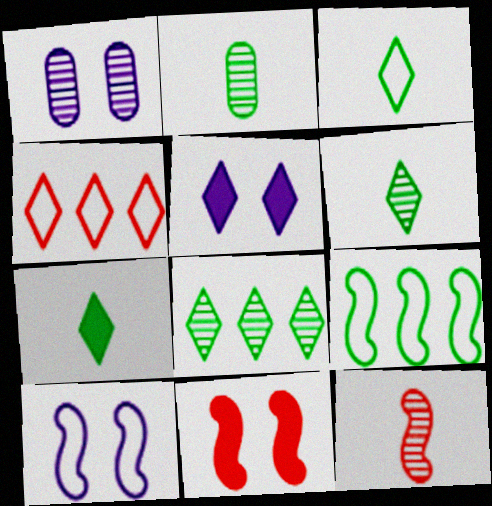[[1, 5, 10], 
[1, 8, 12], 
[3, 6, 7], 
[4, 5, 6]]